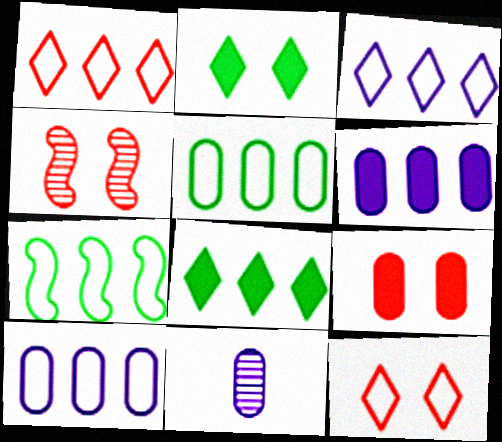[[1, 7, 10], 
[4, 9, 12], 
[5, 9, 11]]